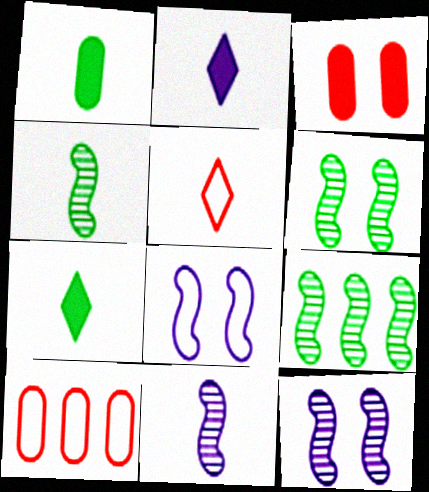[[1, 5, 11], 
[2, 6, 10], 
[4, 6, 9], 
[7, 10, 12]]